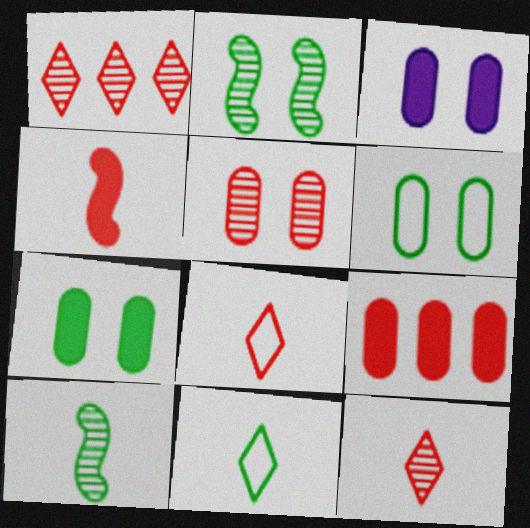[[3, 5, 6]]